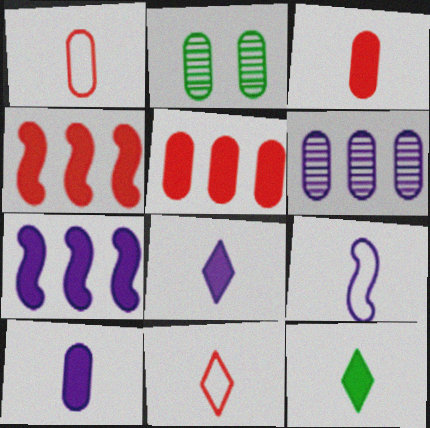[[2, 7, 11]]